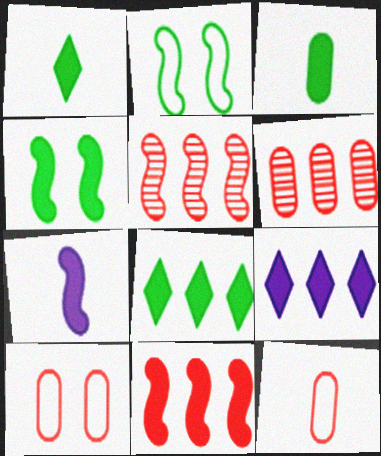[[2, 5, 7], 
[3, 4, 8], 
[4, 7, 11]]